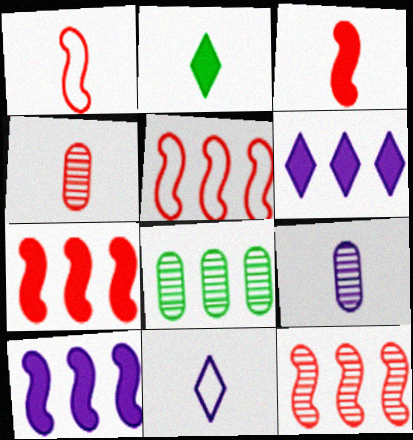[[1, 2, 9], 
[5, 6, 8], 
[5, 7, 12]]